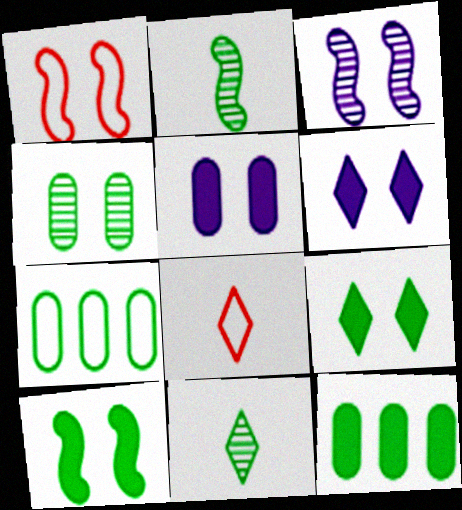[[1, 3, 10], 
[1, 4, 6], 
[2, 7, 9], 
[3, 8, 12], 
[7, 10, 11]]